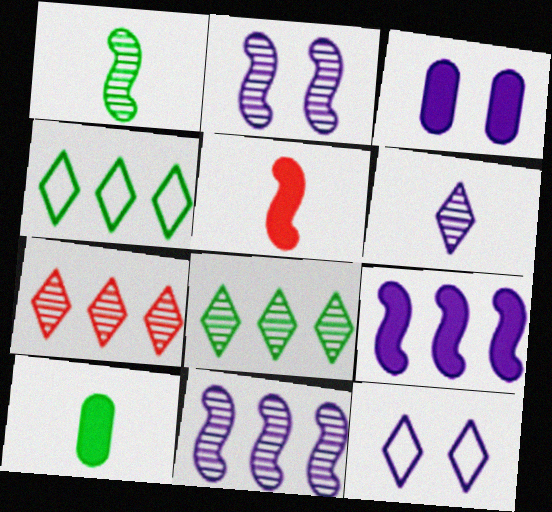[[2, 3, 12]]